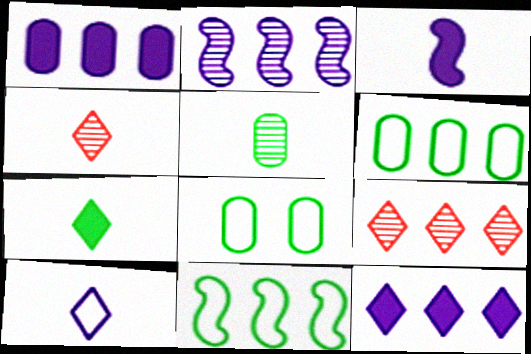[[1, 9, 11], 
[3, 8, 9], 
[4, 7, 10]]